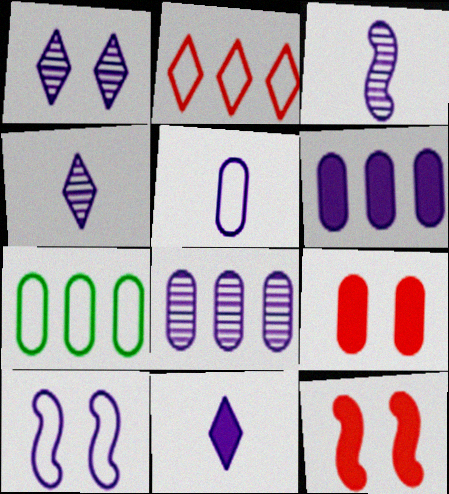[[1, 3, 8], 
[3, 5, 11], 
[4, 6, 10], 
[4, 7, 12], 
[8, 10, 11]]